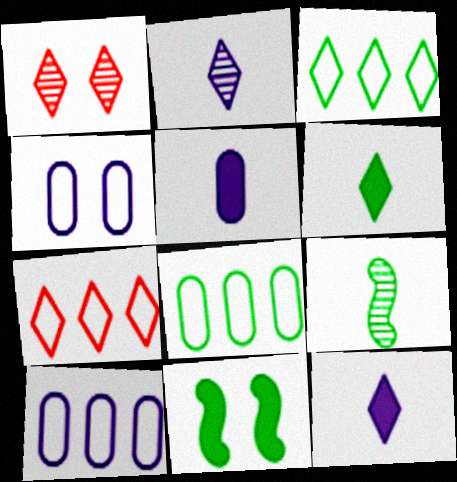[[1, 3, 12], 
[1, 4, 11]]